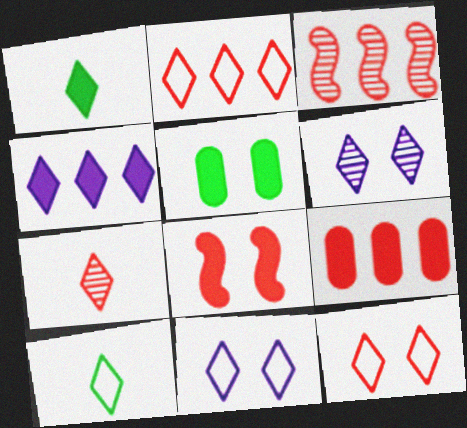[[1, 2, 6], 
[2, 3, 9], 
[2, 10, 11]]